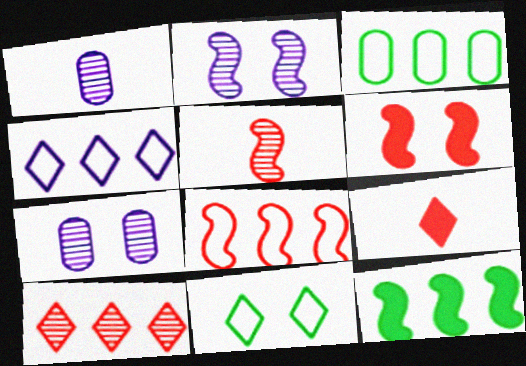[[2, 3, 9], 
[3, 4, 8], 
[5, 6, 8], 
[6, 7, 11]]